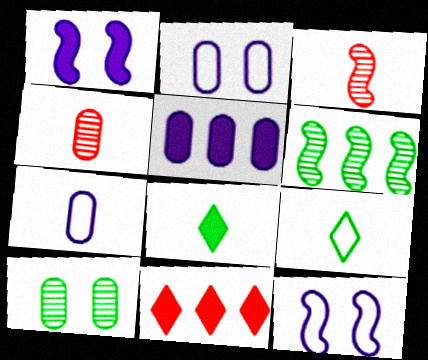[[3, 7, 8]]